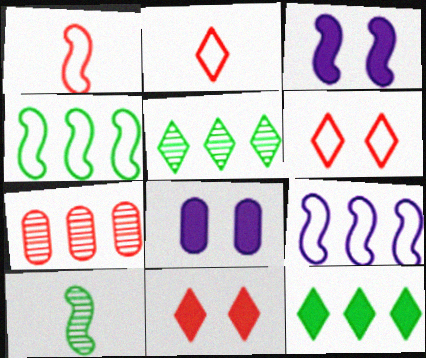[[1, 5, 8], 
[1, 7, 11], 
[7, 9, 12]]